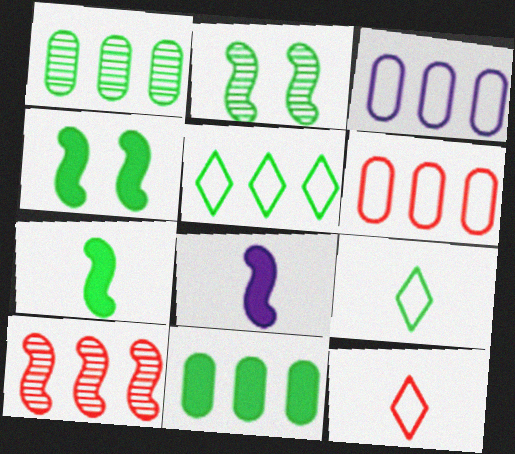[[1, 4, 9], 
[2, 9, 11]]